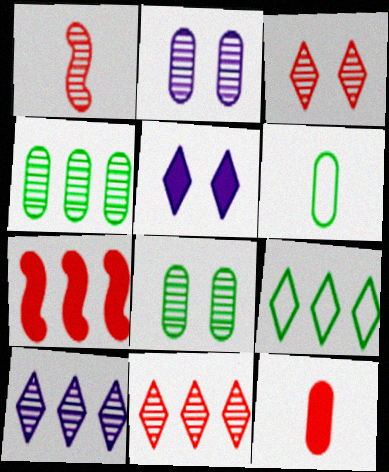[[1, 8, 10]]